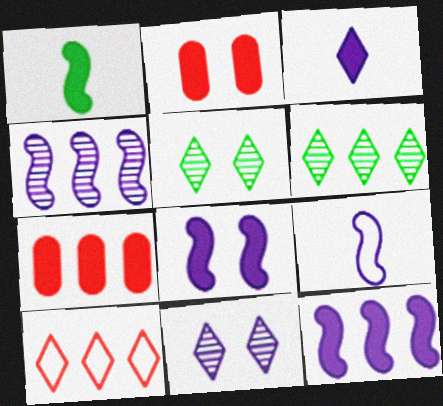[[2, 6, 9], 
[3, 5, 10], 
[4, 8, 9], 
[5, 7, 9]]